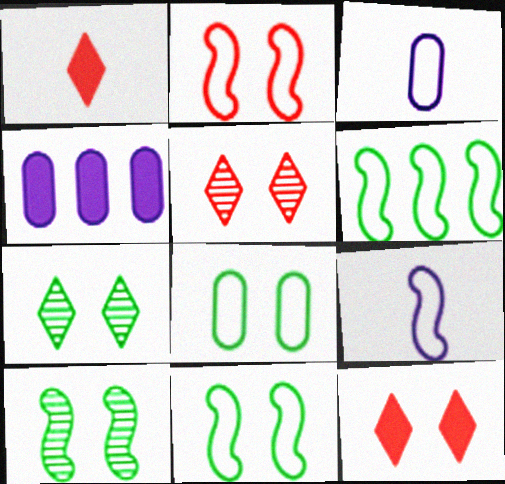[[2, 6, 9]]